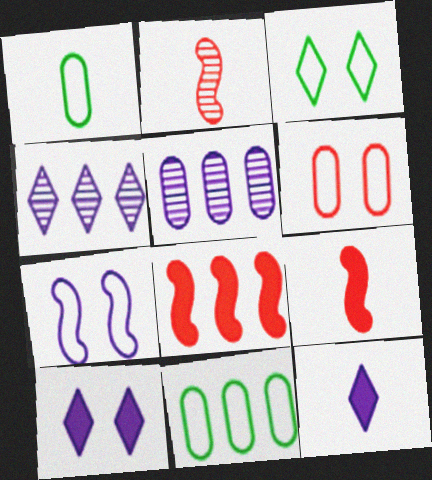[[1, 2, 12], 
[2, 10, 11], 
[3, 5, 9], 
[3, 6, 7], 
[4, 8, 11], 
[5, 7, 12]]